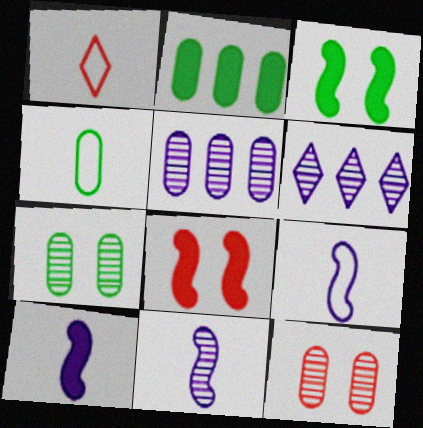[[1, 3, 5], 
[1, 4, 9], 
[2, 4, 7], 
[4, 6, 8], 
[9, 10, 11]]